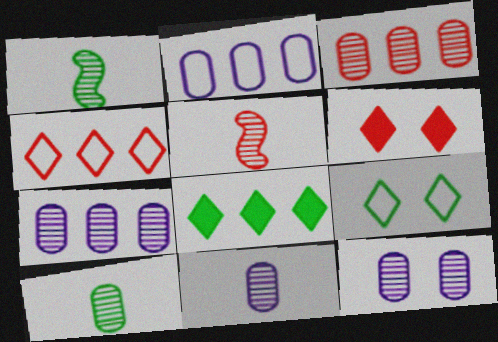[[1, 2, 6], 
[3, 10, 12], 
[7, 11, 12]]